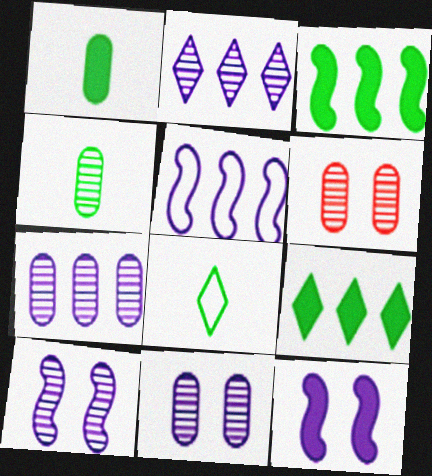[[4, 6, 7]]